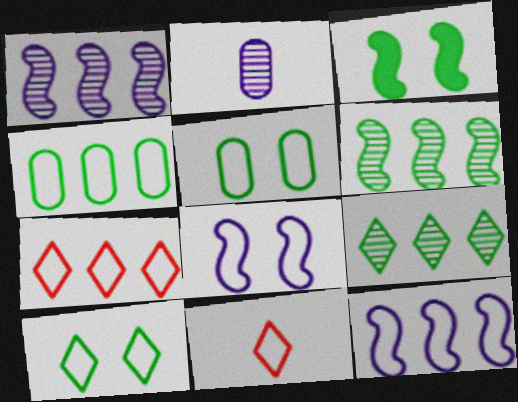[[2, 3, 7], 
[4, 7, 12], 
[4, 8, 11], 
[5, 11, 12]]